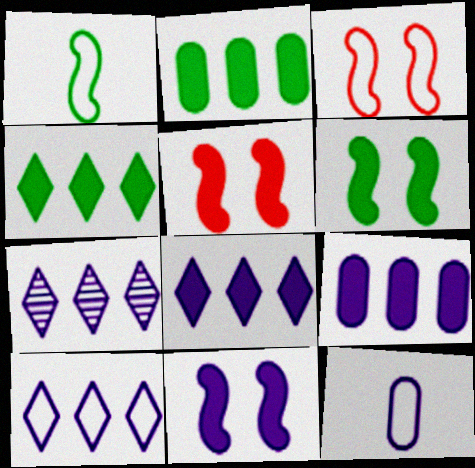[[5, 6, 11], 
[7, 8, 10], 
[7, 11, 12]]